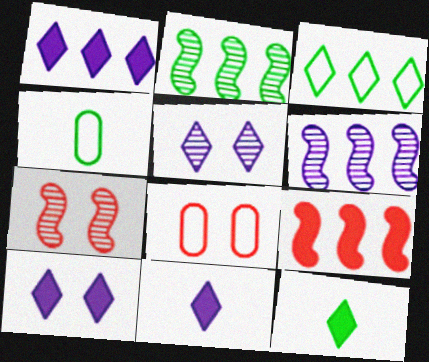[[1, 4, 7], 
[1, 10, 11], 
[2, 8, 11], 
[4, 5, 9], 
[6, 8, 12]]